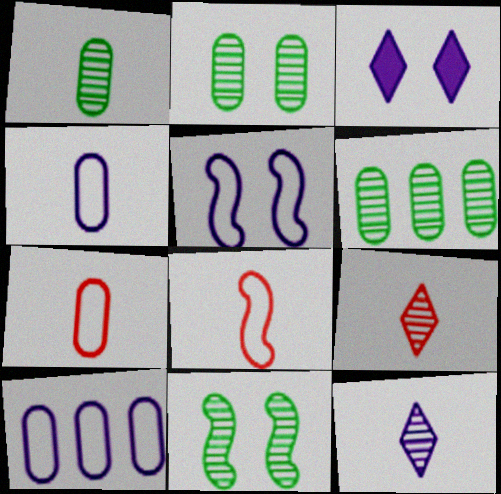[[1, 2, 6], 
[3, 6, 8]]